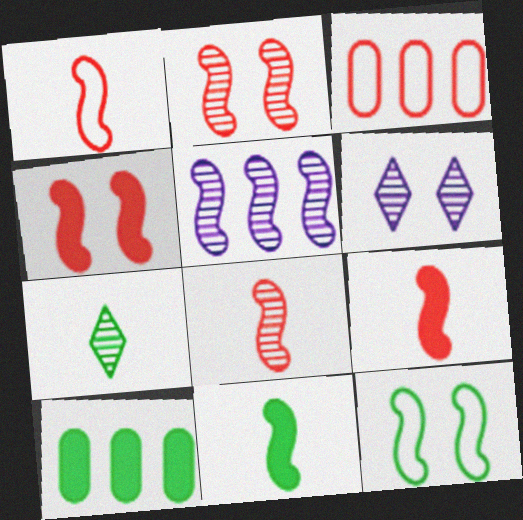[[1, 6, 10], 
[1, 8, 9], 
[3, 6, 11], 
[5, 9, 12], 
[7, 10, 12]]